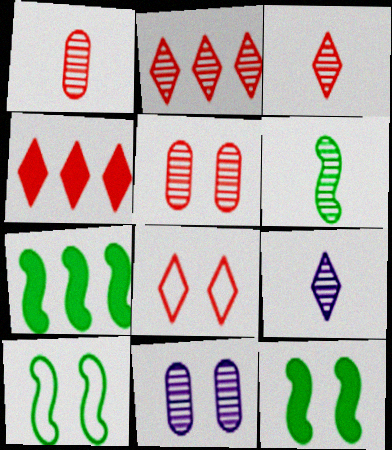[[1, 6, 9], 
[2, 6, 11], 
[3, 4, 8], 
[6, 7, 10], 
[8, 11, 12]]